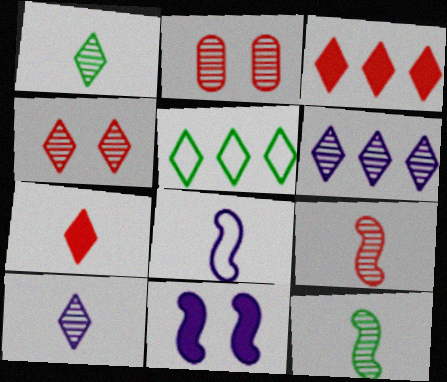[[1, 4, 6], 
[2, 6, 12], 
[3, 5, 6]]